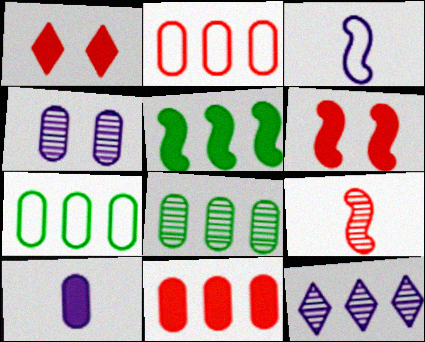[[1, 2, 9], 
[1, 3, 8], 
[1, 5, 10], 
[2, 5, 12]]